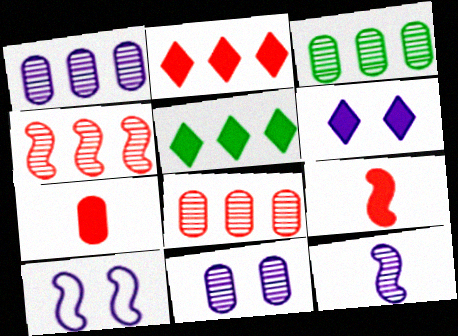[[1, 3, 8], 
[6, 10, 11]]